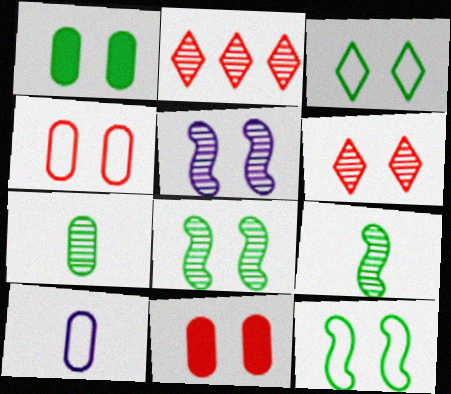[[1, 3, 8], 
[2, 5, 7], 
[3, 5, 11]]